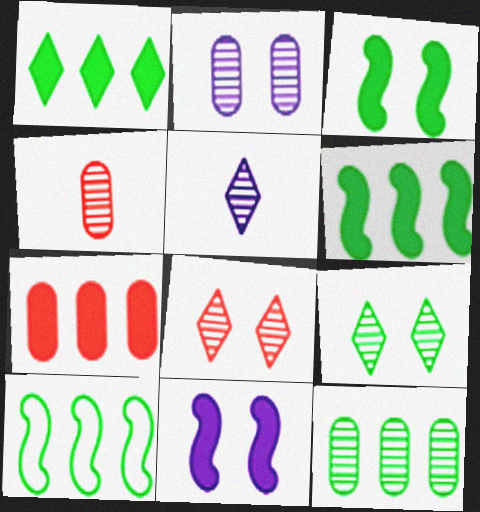[[1, 10, 12], 
[2, 4, 12]]